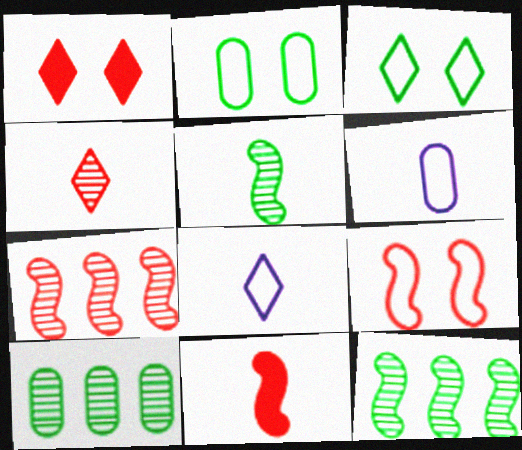[[1, 6, 12], 
[7, 9, 11]]